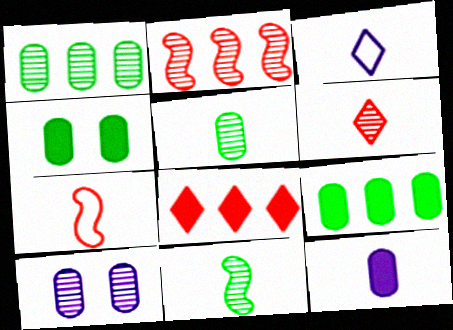[[2, 3, 4]]